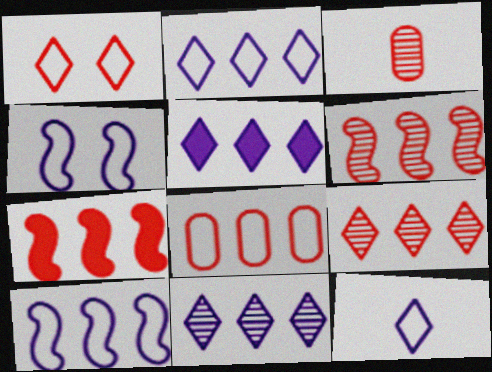[[1, 3, 7], 
[2, 5, 11], 
[7, 8, 9]]